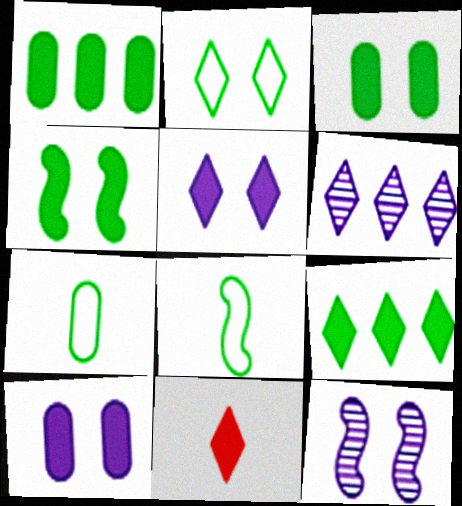[[2, 6, 11], 
[5, 9, 11]]